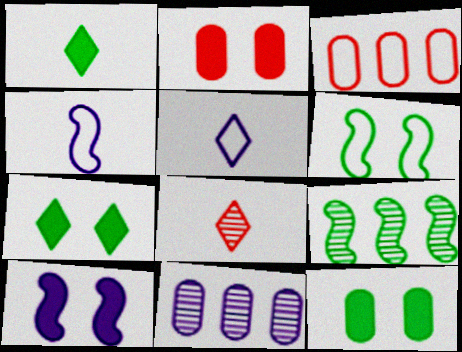[[1, 5, 8], 
[2, 5, 9], 
[2, 7, 10], 
[3, 5, 6], 
[5, 10, 11]]